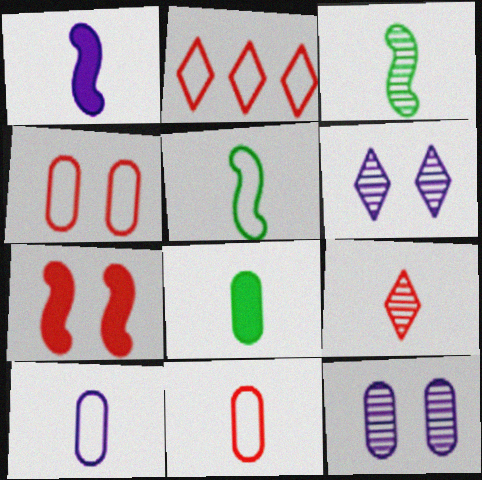[]